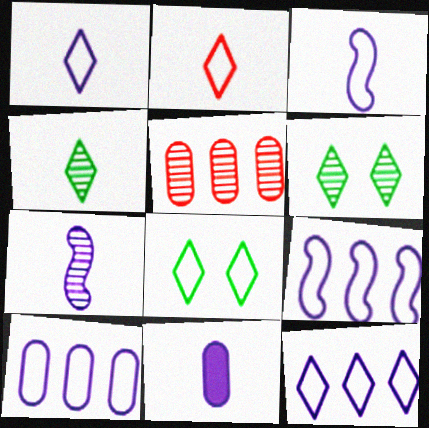[[1, 7, 11], 
[2, 8, 12], 
[5, 6, 7], 
[9, 10, 12]]